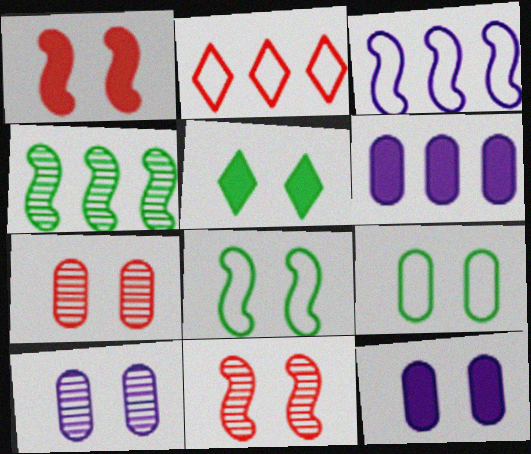[[1, 5, 12], 
[2, 4, 6], 
[7, 9, 12]]